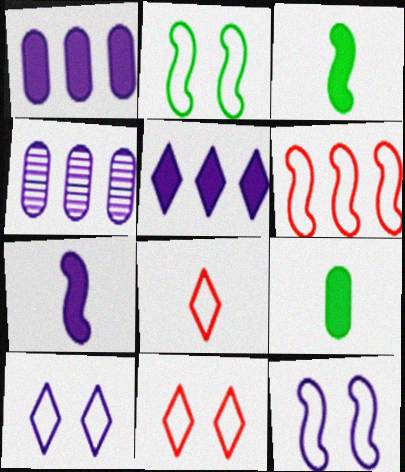[[3, 4, 11], 
[4, 7, 10]]